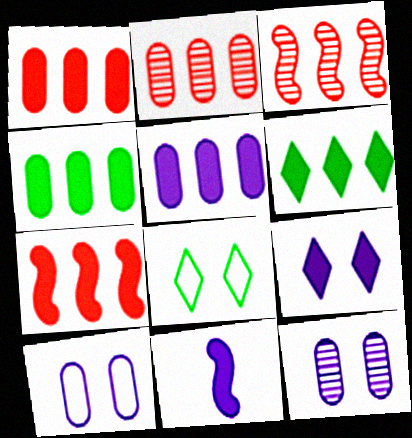[[1, 4, 5], 
[2, 8, 11], 
[5, 6, 7], 
[5, 9, 11]]